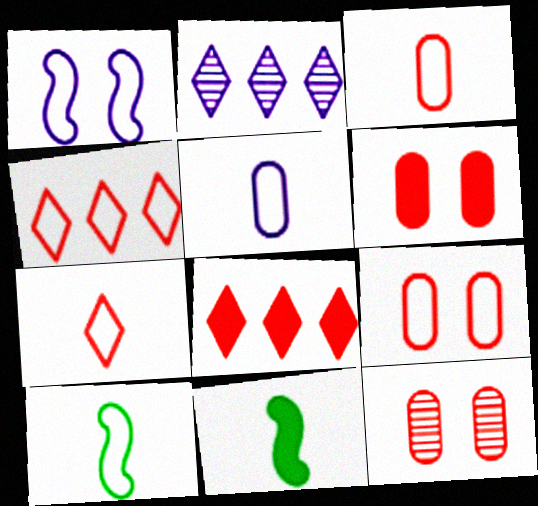[[2, 6, 10], 
[2, 9, 11], 
[5, 7, 10], 
[6, 9, 12]]